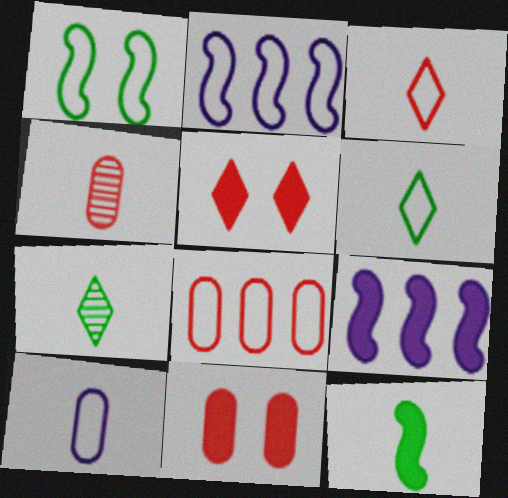[[2, 7, 11], 
[4, 8, 11]]